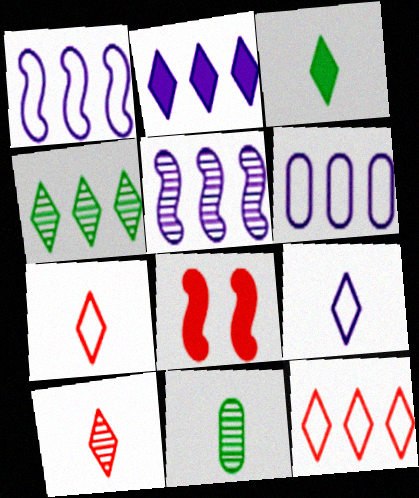[[2, 4, 12], 
[2, 5, 6], 
[3, 9, 10]]